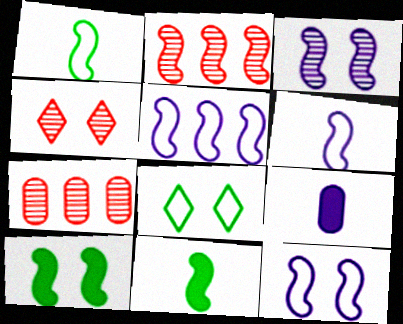[[2, 6, 10], 
[2, 8, 9], 
[2, 11, 12], 
[5, 6, 12]]